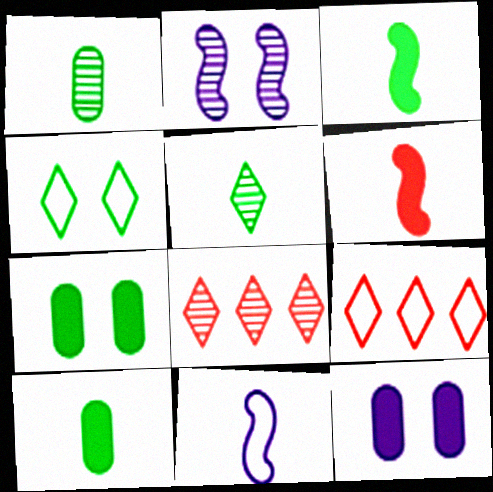[[1, 2, 8], 
[2, 9, 10], 
[7, 8, 11]]